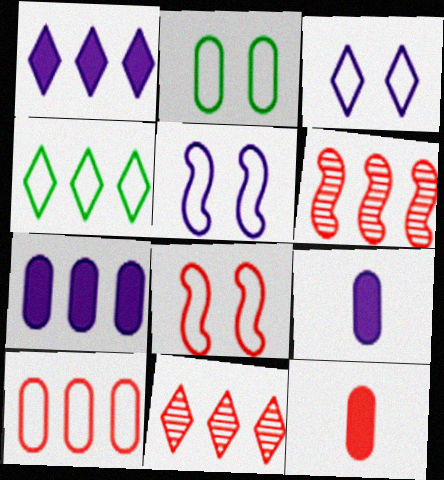[[1, 4, 11], 
[2, 3, 8], 
[4, 6, 7], 
[8, 11, 12]]